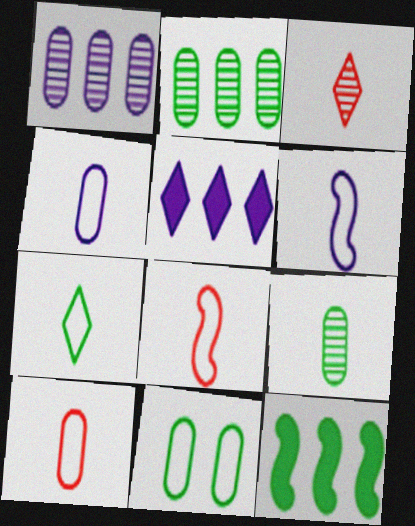[[4, 7, 8], 
[6, 7, 10]]